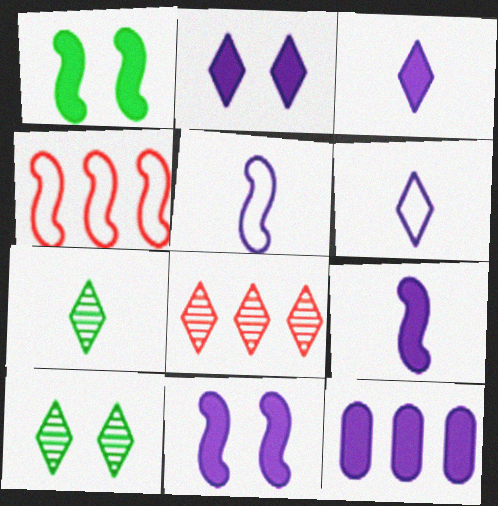[[2, 9, 12], 
[3, 11, 12]]